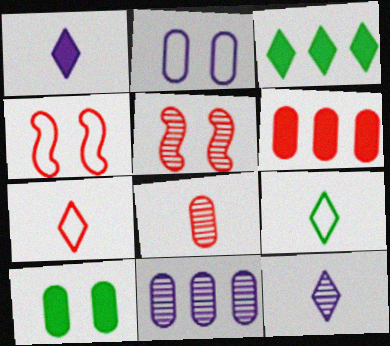[[5, 6, 7]]